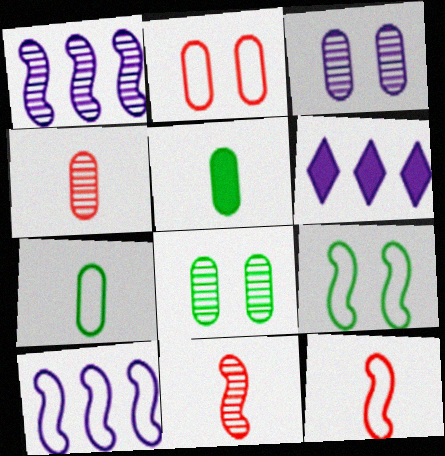[[4, 6, 9], 
[6, 8, 12], 
[9, 10, 12]]